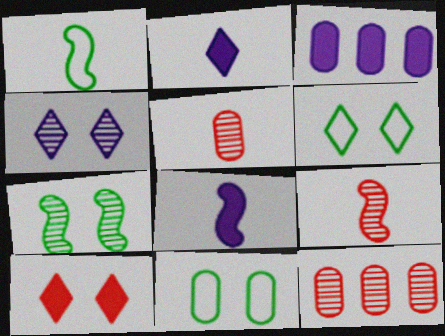[[1, 2, 5], 
[1, 8, 9], 
[3, 5, 11], 
[3, 6, 9], 
[4, 6, 10], 
[6, 8, 12]]